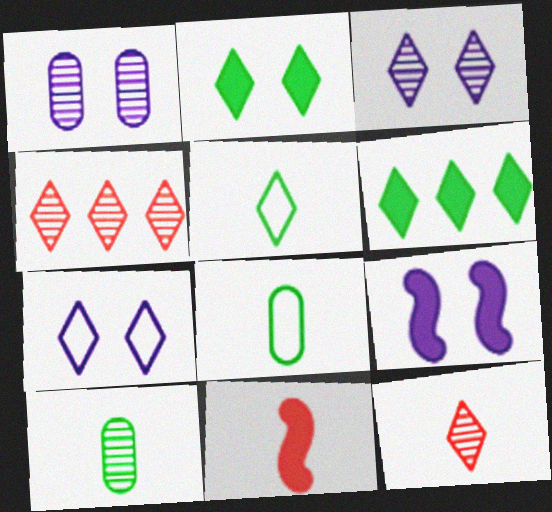[[1, 7, 9], 
[4, 8, 9], 
[6, 7, 12]]